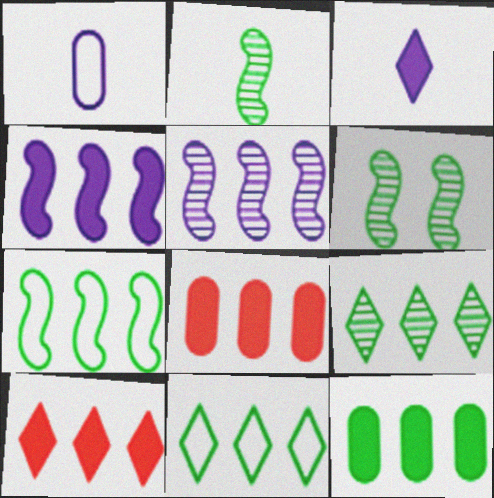[[1, 6, 10], 
[4, 10, 12], 
[5, 8, 11], 
[7, 9, 12]]